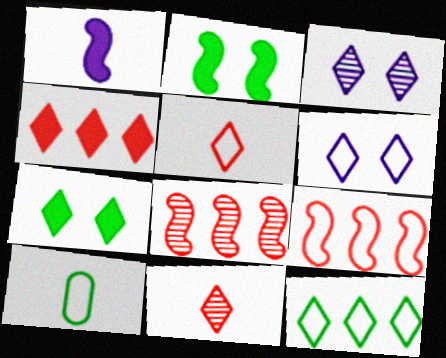[[1, 10, 11], 
[5, 6, 12], 
[6, 9, 10]]